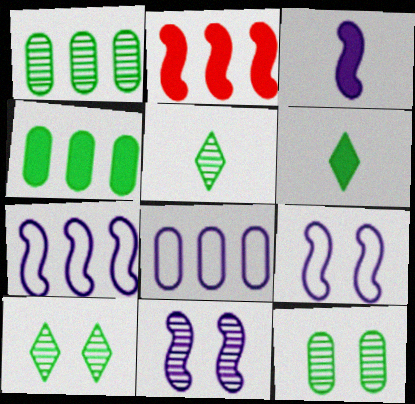[[3, 7, 11]]